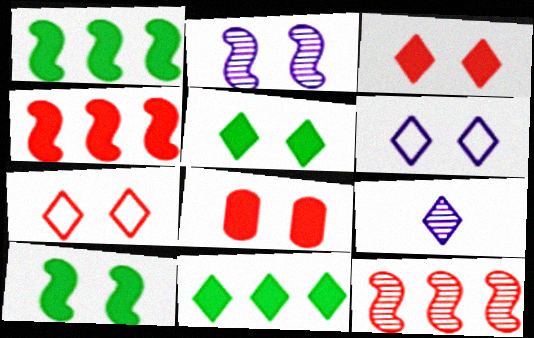[[7, 9, 11]]